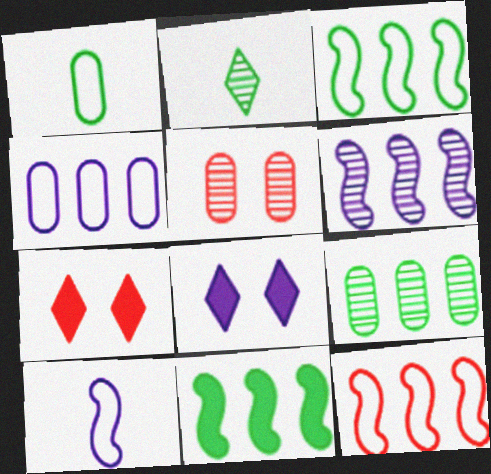[[1, 6, 7], 
[2, 5, 6], 
[6, 11, 12], 
[7, 9, 10]]